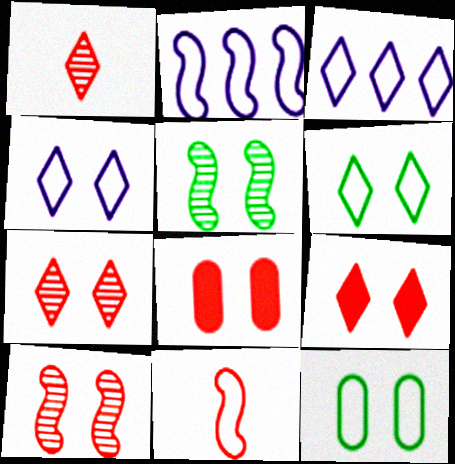[[3, 11, 12], 
[4, 5, 8]]